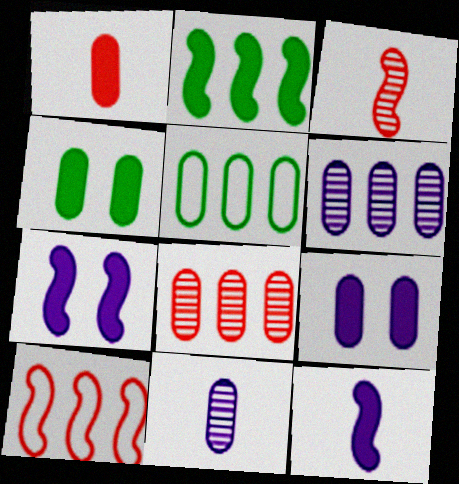[]